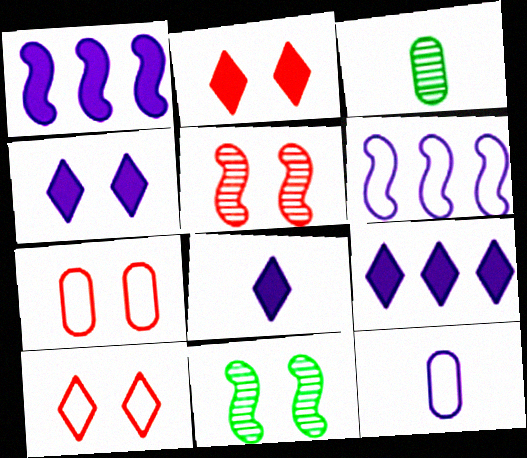[[1, 3, 10], 
[2, 3, 6], 
[2, 5, 7], 
[4, 7, 11], 
[4, 8, 9]]